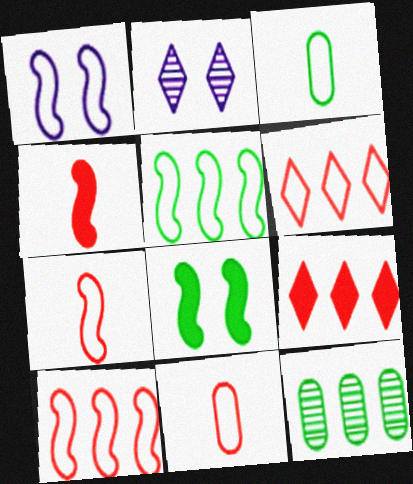[[1, 3, 6], 
[1, 5, 7]]